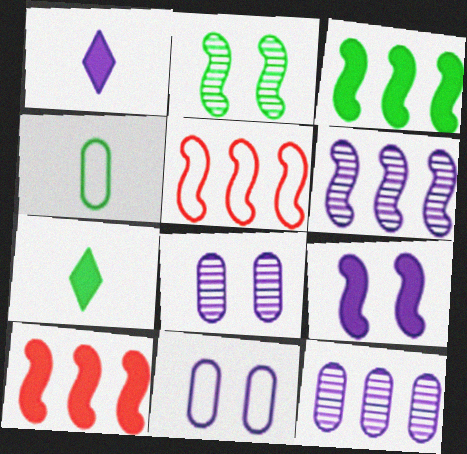[[1, 6, 11], 
[3, 5, 6], 
[5, 7, 8]]